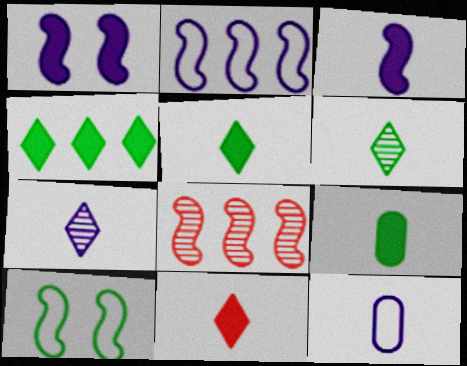[[3, 7, 12], 
[3, 8, 10], 
[3, 9, 11]]